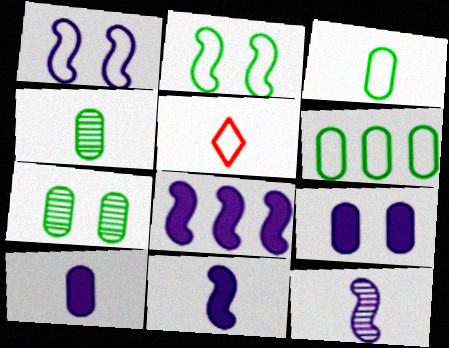[[1, 5, 6], 
[1, 8, 12], 
[4, 5, 11], 
[5, 7, 8]]